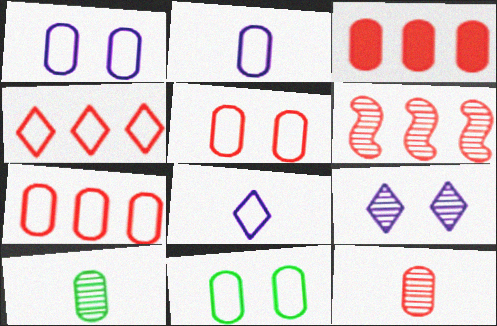[[1, 3, 10], 
[1, 5, 11], 
[2, 7, 11], 
[3, 4, 6], 
[3, 5, 12], 
[6, 9, 10]]